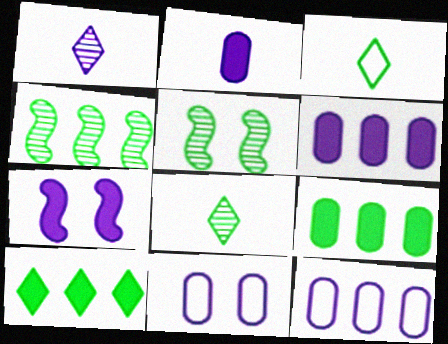[[1, 7, 12], 
[3, 5, 9]]